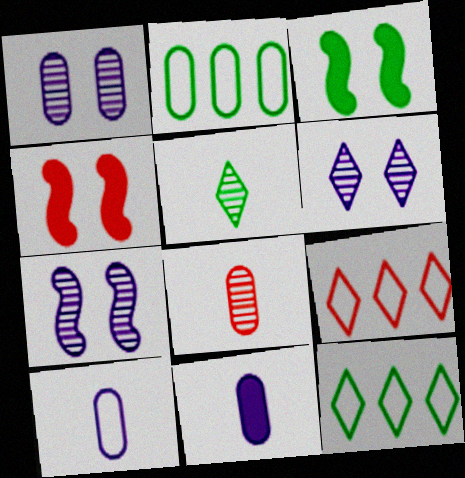[[1, 6, 7], 
[2, 3, 5], 
[4, 8, 9]]